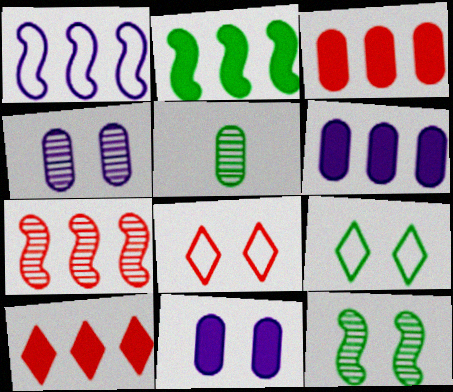[[1, 2, 7], 
[2, 5, 9], 
[2, 6, 10], 
[8, 11, 12]]